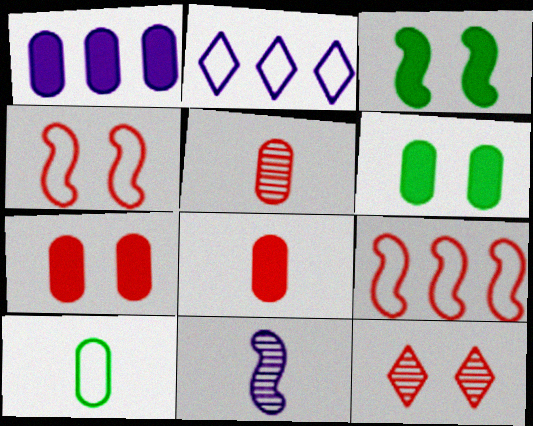[[1, 6, 8], 
[2, 3, 5], 
[2, 4, 10], 
[3, 9, 11], 
[4, 7, 12], 
[8, 9, 12]]